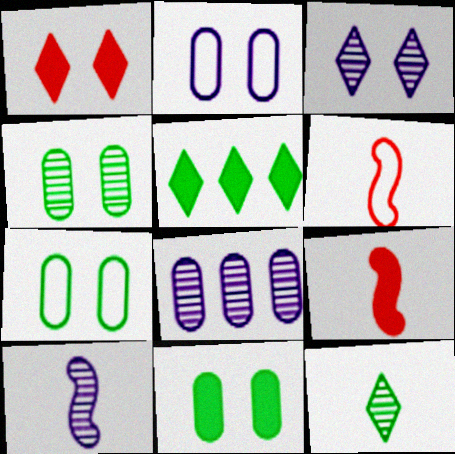[[3, 8, 10], 
[4, 7, 11]]